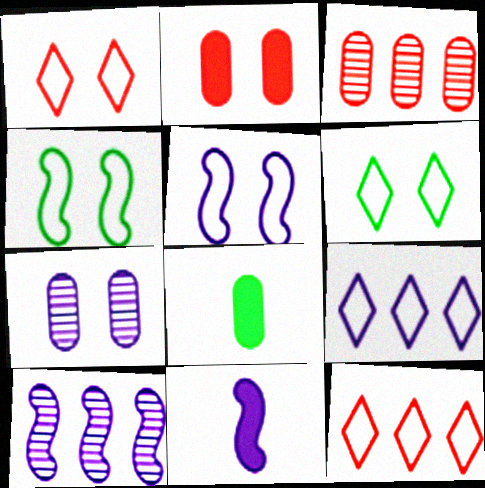[[1, 8, 10], 
[3, 6, 11], 
[5, 10, 11], 
[7, 9, 11]]